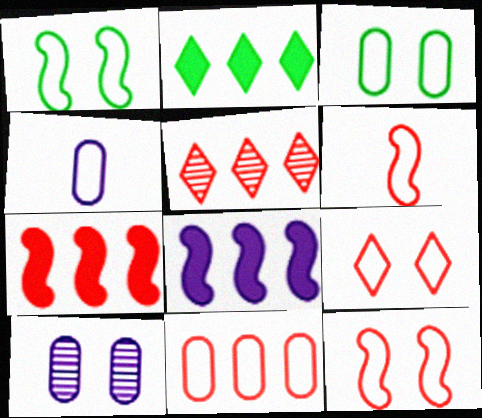[[2, 6, 10], 
[3, 4, 11], 
[5, 7, 11], 
[6, 9, 11]]